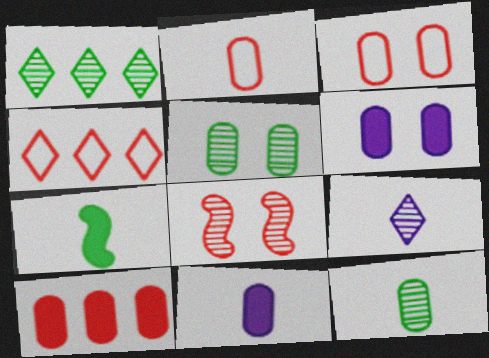[[2, 7, 9], 
[2, 11, 12], 
[3, 5, 6]]